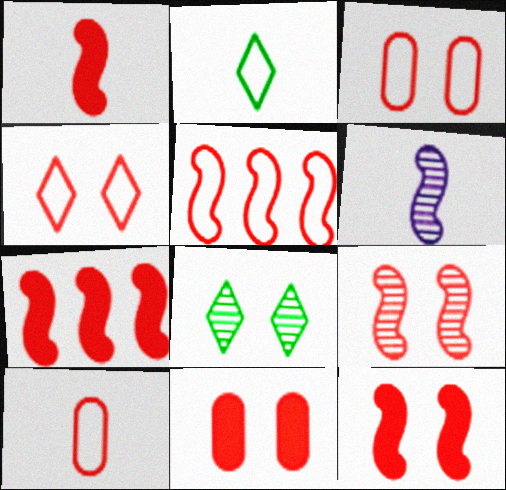[[1, 5, 9], 
[1, 7, 12], 
[4, 5, 10], 
[4, 9, 11]]